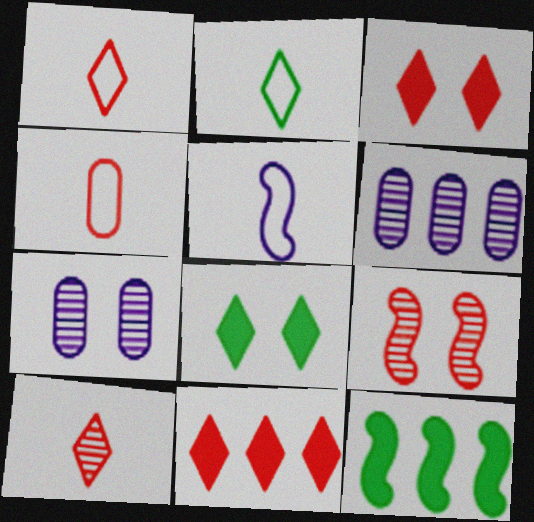[[1, 7, 12], 
[2, 4, 5], 
[4, 9, 11], 
[5, 9, 12]]